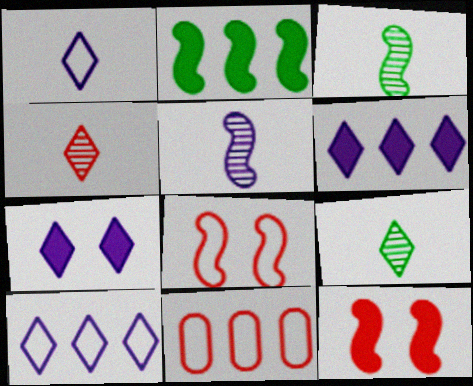[[2, 5, 8], 
[3, 7, 11], 
[4, 11, 12]]